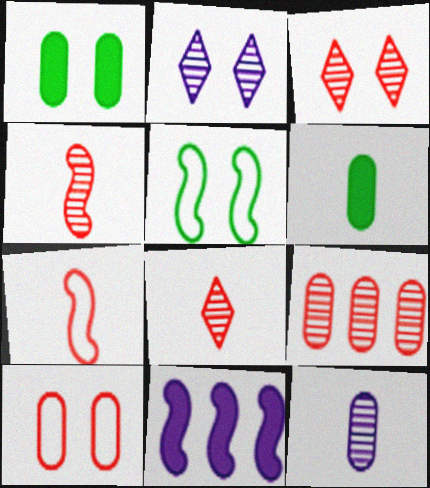[[3, 4, 9], 
[4, 5, 11]]